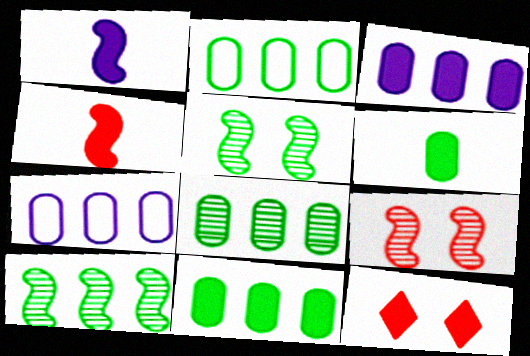[[1, 11, 12], 
[2, 8, 11]]